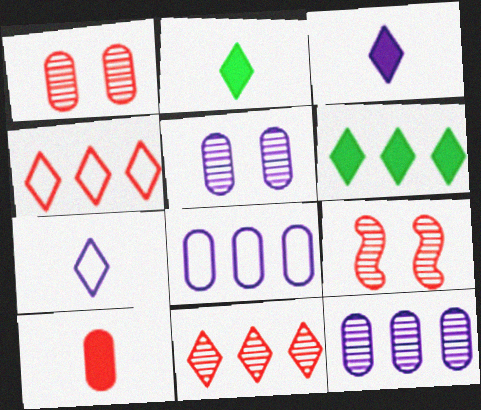[[2, 8, 9], 
[4, 9, 10]]